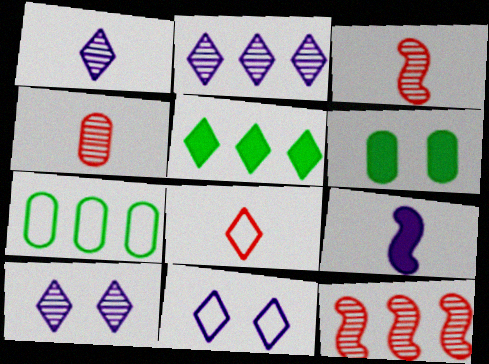[[1, 2, 10], 
[5, 8, 10]]